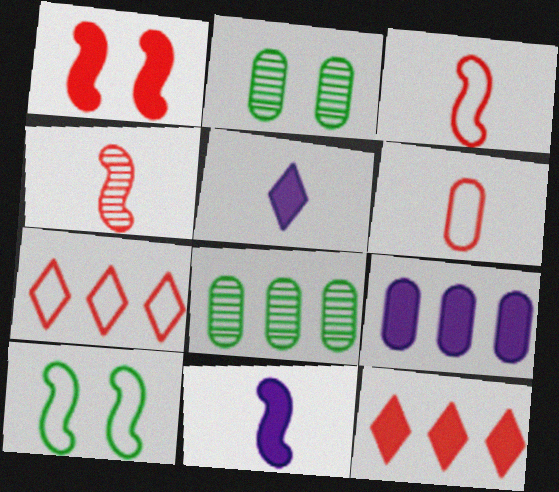[[2, 6, 9], 
[2, 7, 11]]